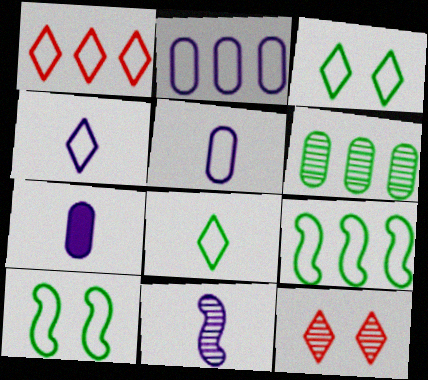[[1, 2, 9], 
[1, 3, 4], 
[1, 5, 10], 
[4, 7, 11], 
[6, 11, 12], 
[7, 9, 12]]